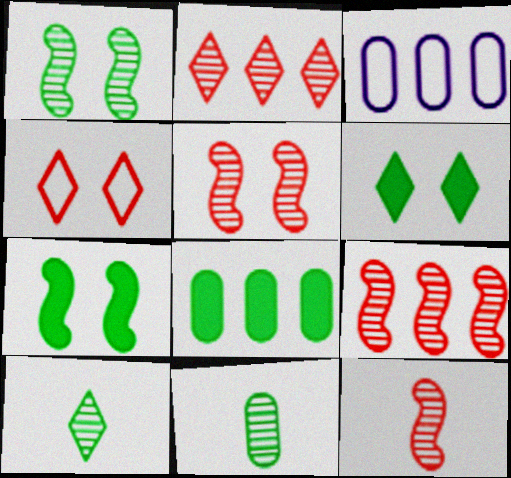[[3, 6, 12], 
[5, 9, 12]]